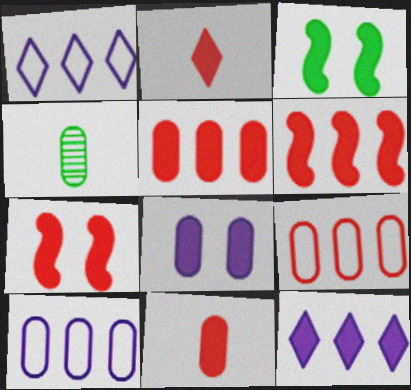[[1, 4, 7], 
[2, 5, 7], 
[3, 11, 12], 
[4, 8, 9]]